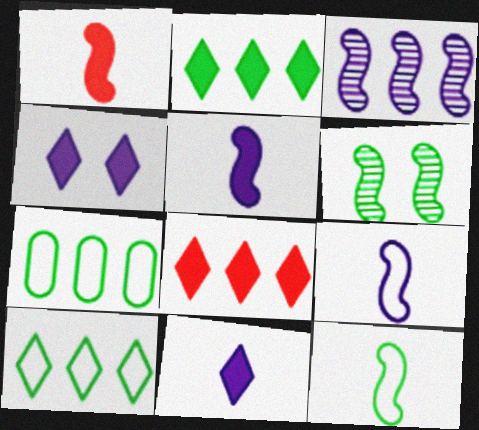[[3, 7, 8]]